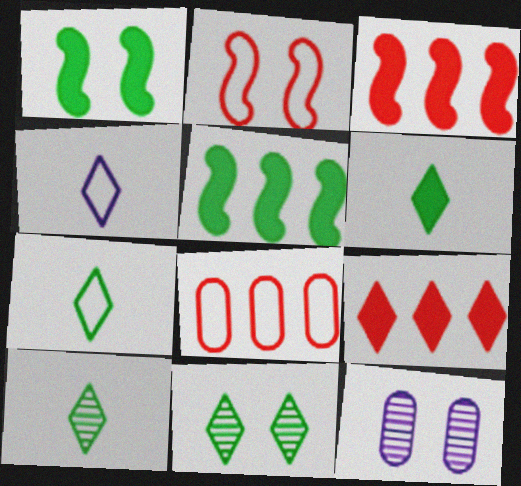[[3, 7, 12], 
[4, 9, 11], 
[6, 7, 10]]